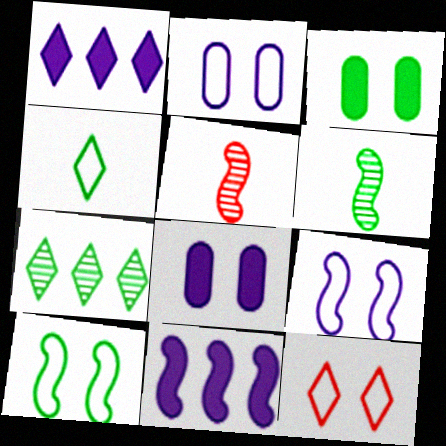[[2, 10, 12], 
[5, 10, 11]]